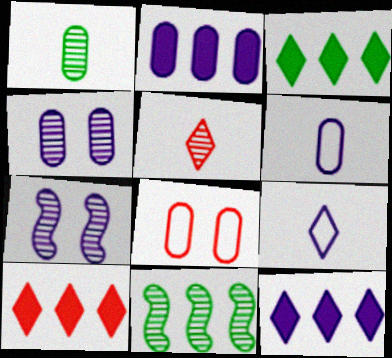[[1, 2, 8], 
[2, 4, 6], 
[2, 7, 9], 
[3, 10, 12], 
[4, 5, 11], 
[6, 7, 12]]